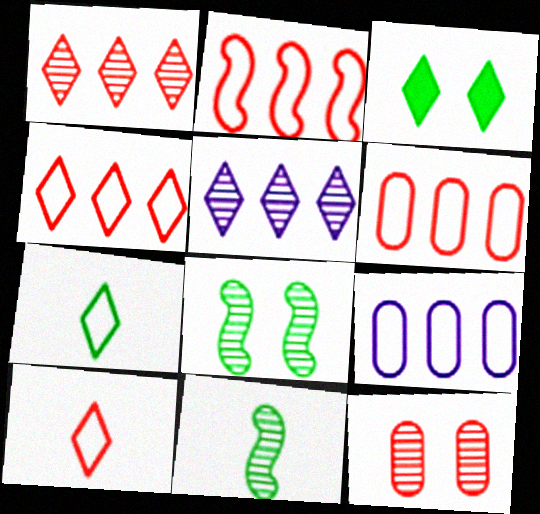[[2, 4, 6], 
[3, 5, 10], 
[5, 11, 12]]